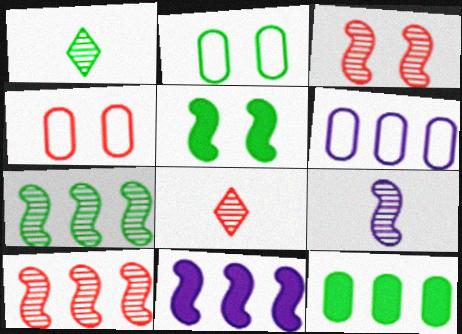[[1, 4, 11], 
[2, 8, 11], 
[3, 7, 9], 
[5, 6, 8]]